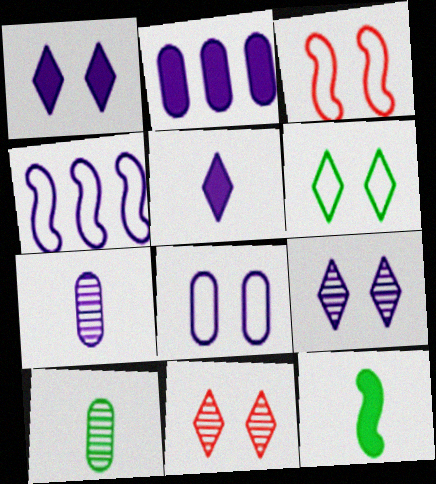[[1, 4, 7], 
[1, 6, 11], 
[2, 7, 8], 
[3, 6, 8]]